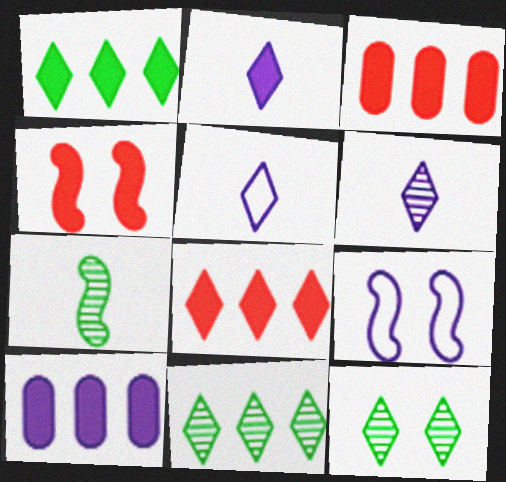[[2, 5, 6], 
[5, 8, 12], 
[6, 9, 10]]